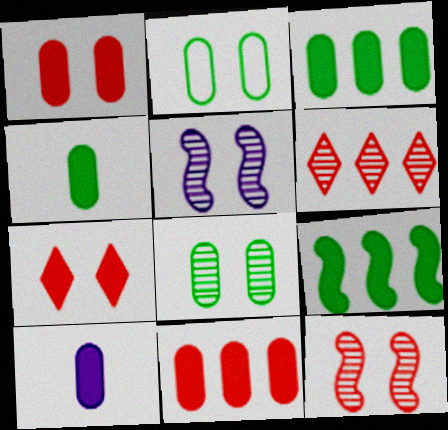[[1, 3, 10], 
[2, 5, 7], 
[7, 9, 10]]